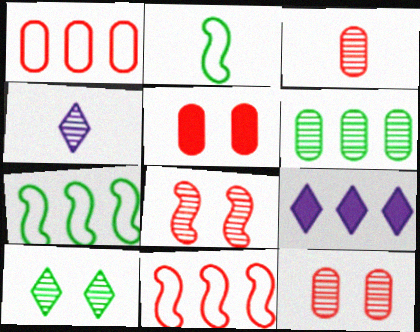[[1, 3, 5], 
[2, 9, 12], 
[4, 5, 7], 
[4, 6, 8], 
[6, 9, 11]]